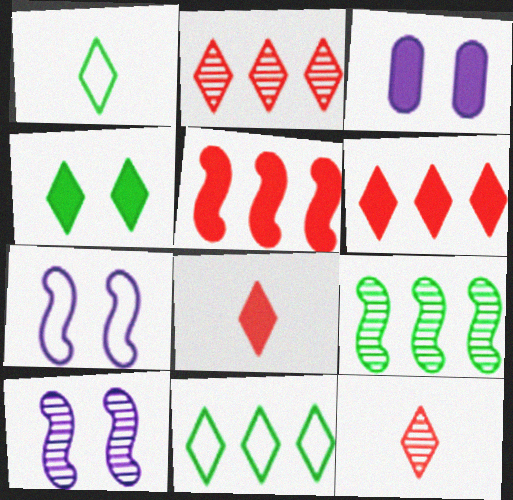[]